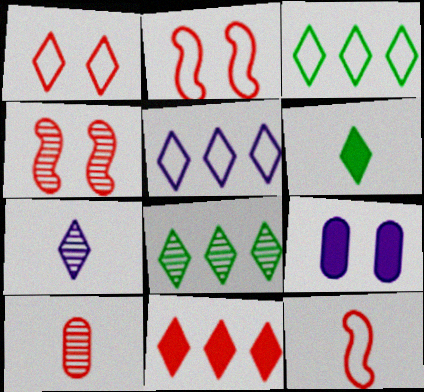[[2, 10, 11], 
[5, 8, 11], 
[8, 9, 12]]